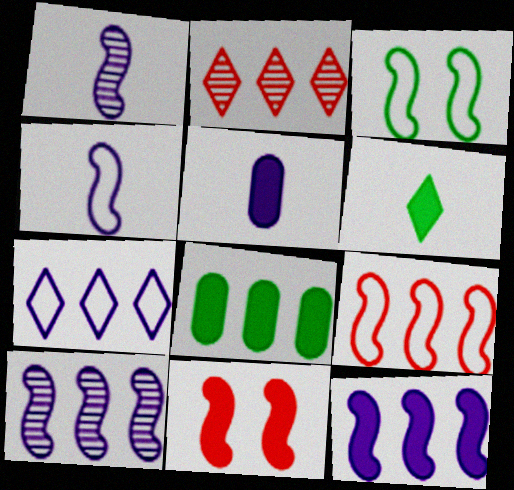[[2, 3, 5], 
[3, 4, 9]]